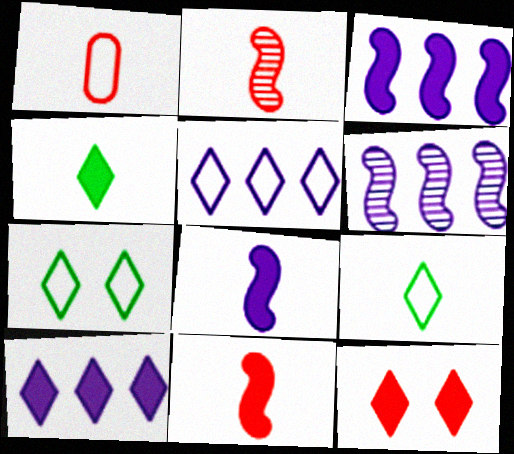[[4, 10, 12]]